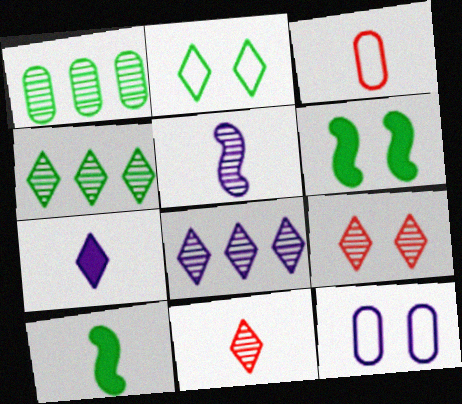[[1, 2, 10], 
[1, 5, 9], 
[3, 6, 8], 
[6, 9, 12]]